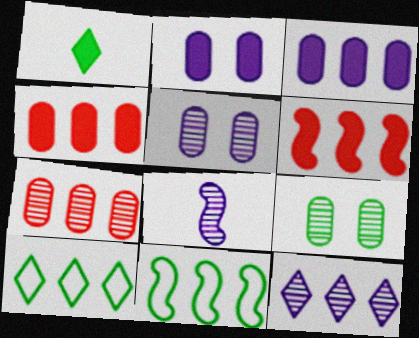[[1, 2, 6], 
[1, 9, 11], 
[4, 11, 12], 
[5, 8, 12]]